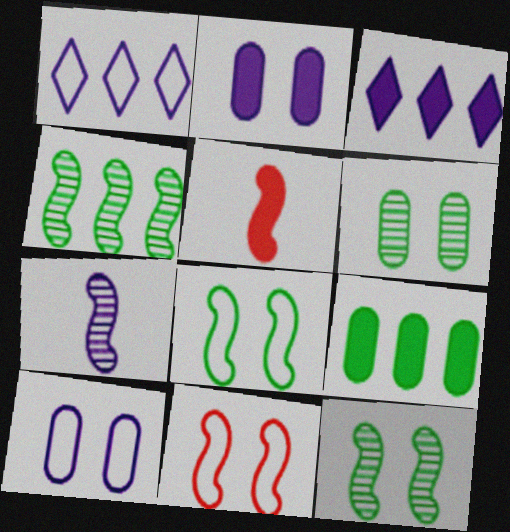[[1, 2, 7], 
[1, 5, 6], 
[3, 7, 10]]